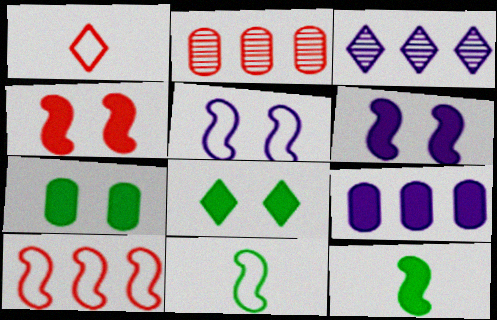[[1, 2, 4], 
[1, 3, 8], 
[5, 10, 11]]